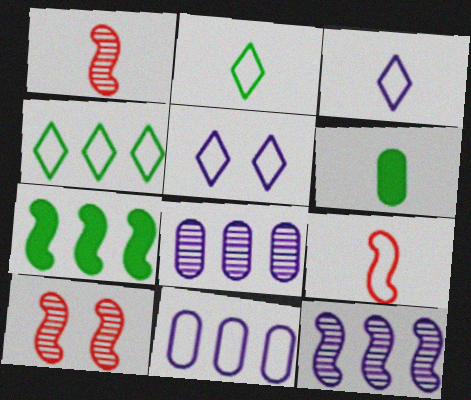[[1, 3, 6]]